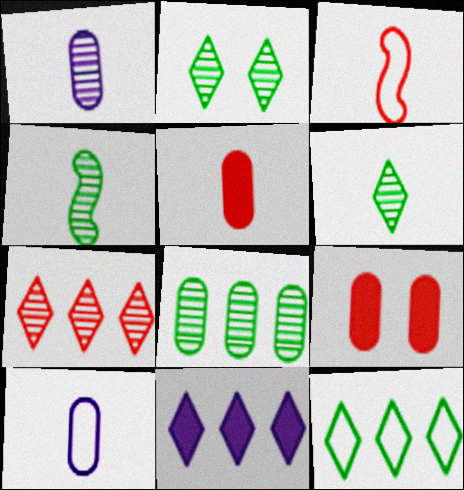[[2, 4, 8], 
[3, 7, 9], 
[7, 11, 12], 
[8, 9, 10]]